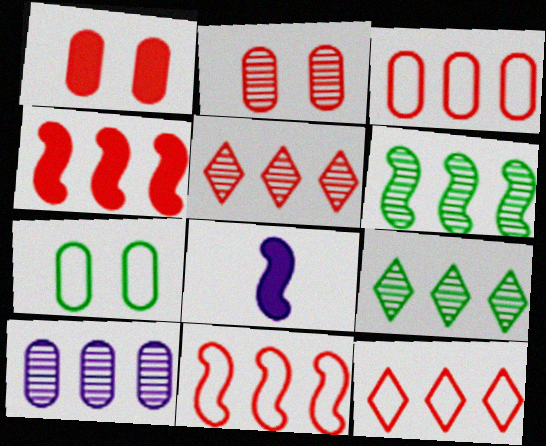[[3, 4, 5], 
[3, 11, 12], 
[5, 6, 10], 
[5, 7, 8]]